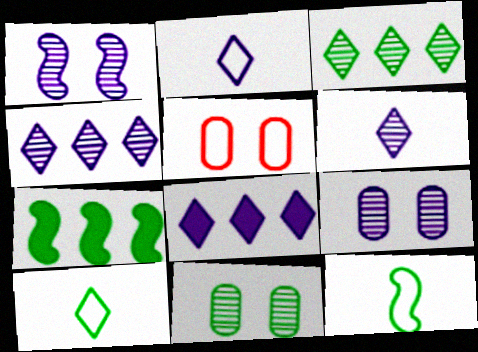[[5, 6, 7], 
[7, 10, 11]]